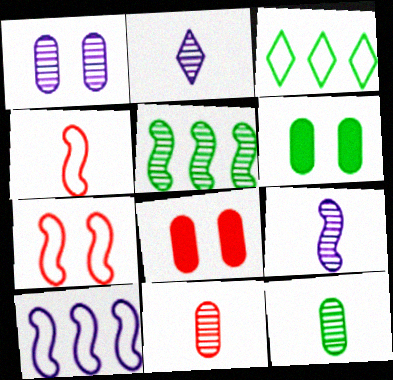[[3, 8, 9]]